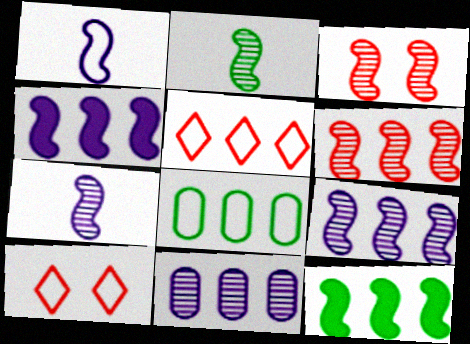[[1, 3, 12], 
[1, 8, 10], 
[2, 3, 9], 
[5, 11, 12]]